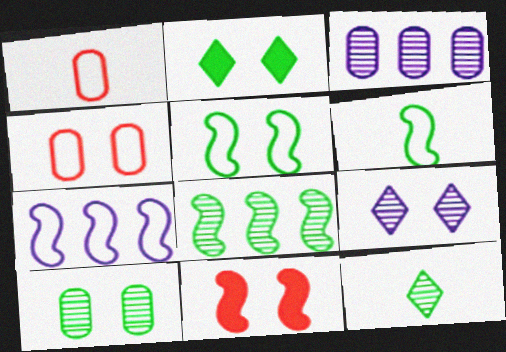[[2, 5, 10], 
[8, 10, 12]]